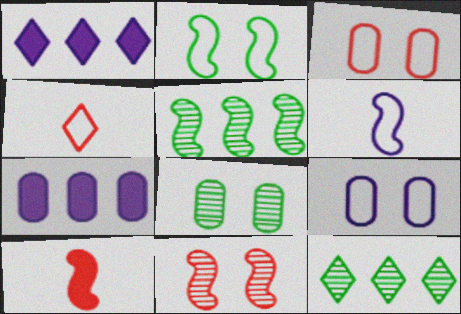[[9, 10, 12]]